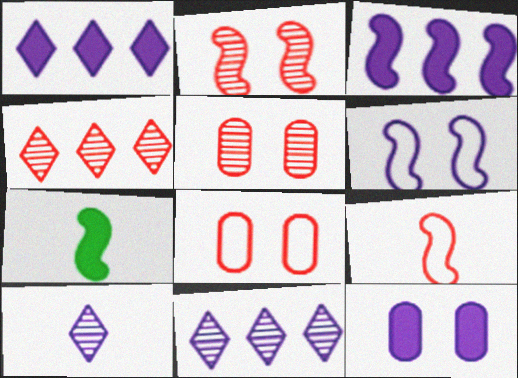[[7, 8, 11]]